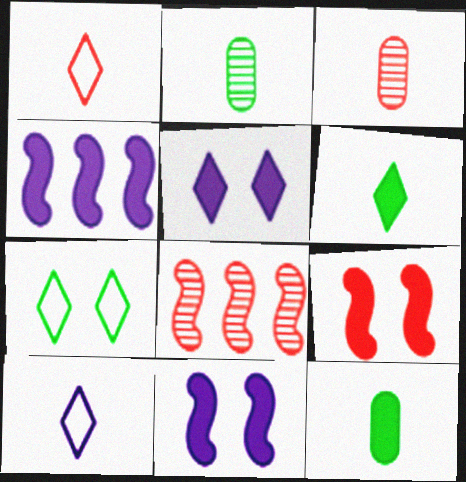[[3, 4, 7]]